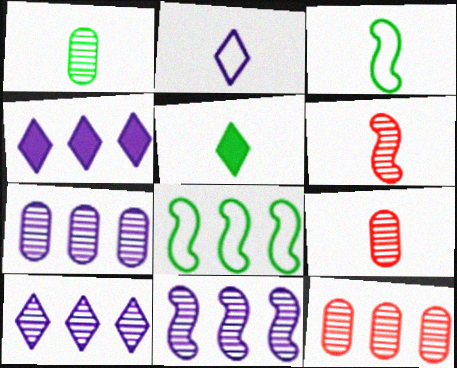[[1, 3, 5], 
[4, 8, 12], 
[7, 10, 11]]